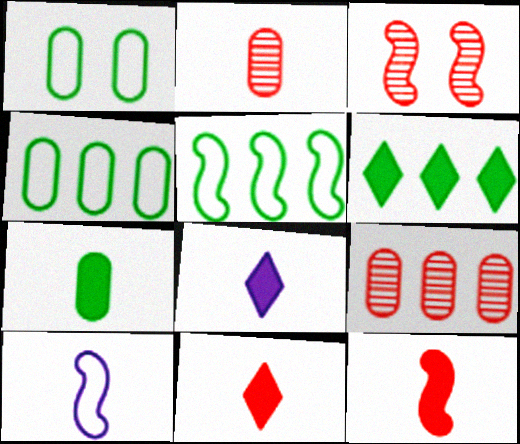[[3, 4, 8], 
[7, 8, 12]]